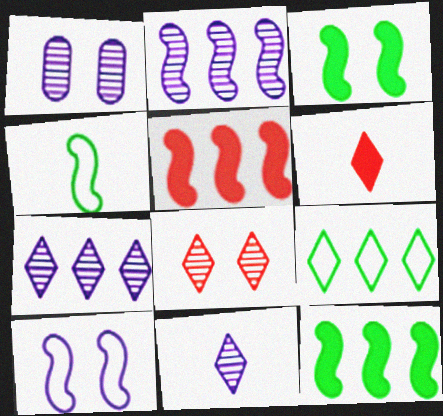[[1, 2, 11]]